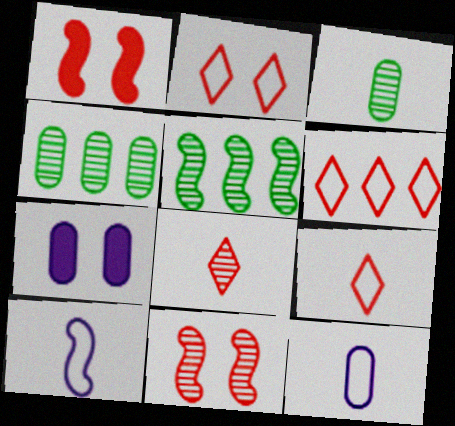[[1, 5, 10], 
[2, 6, 9], 
[5, 7, 9]]